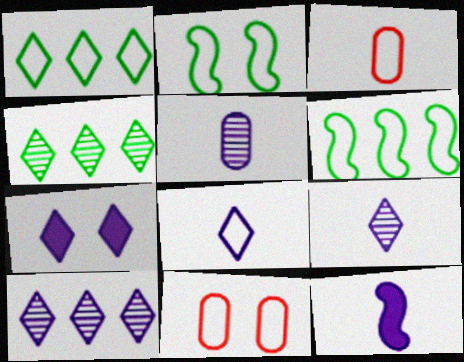[[4, 11, 12], 
[5, 8, 12], 
[6, 8, 11], 
[7, 8, 10]]